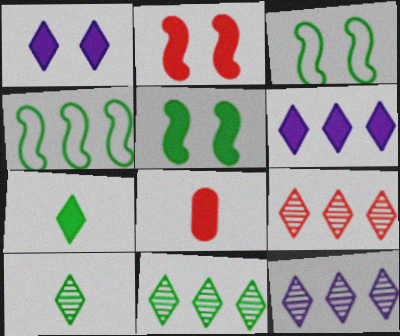[[3, 8, 12], 
[5, 6, 8], 
[9, 11, 12]]